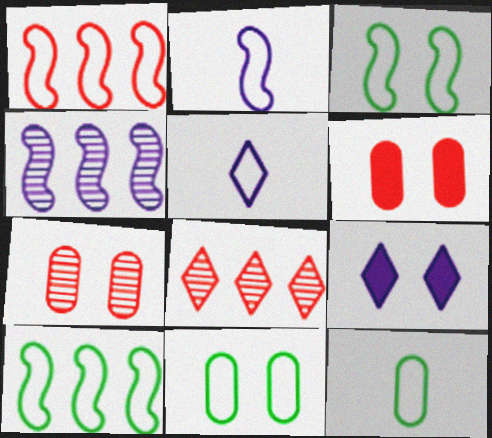[[1, 2, 3], 
[1, 5, 11], 
[3, 7, 9]]